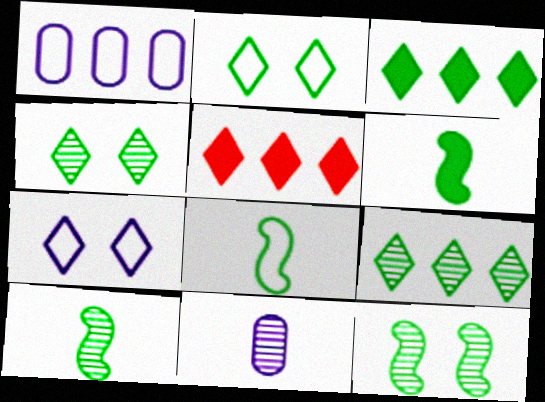[[6, 8, 10]]